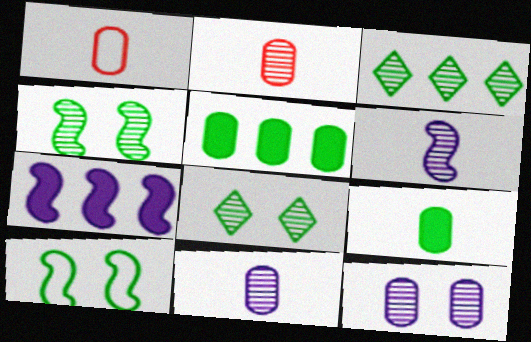[[1, 5, 12], 
[1, 7, 8], 
[1, 9, 11], 
[3, 9, 10]]